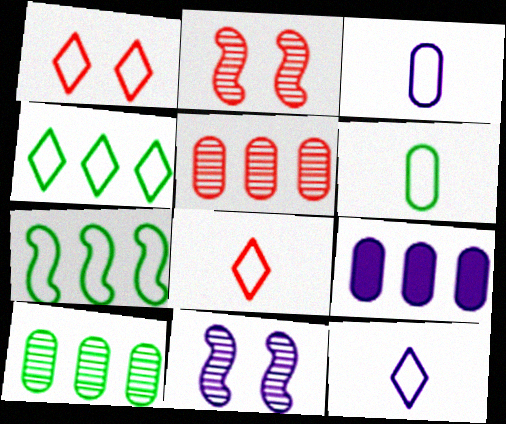[[1, 3, 7], 
[1, 4, 12], 
[9, 11, 12]]